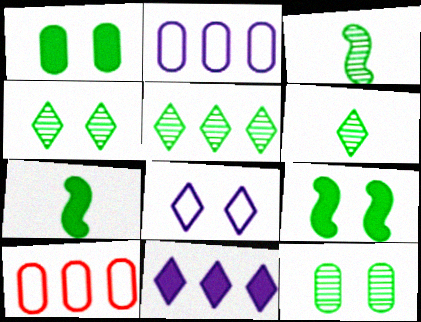[[3, 5, 12], 
[4, 5, 6]]